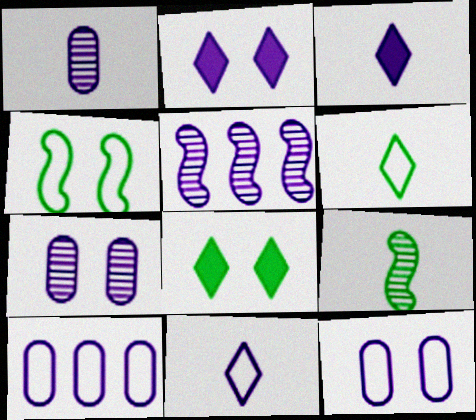[[3, 5, 12]]